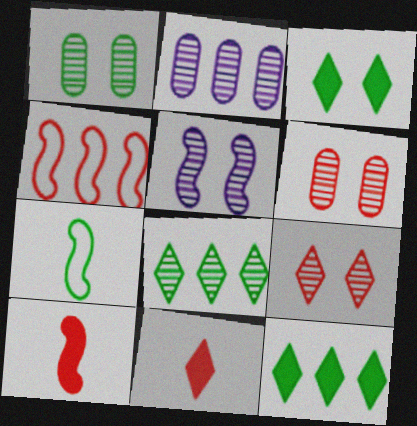[[1, 5, 9], 
[1, 7, 12], 
[2, 4, 12], 
[4, 6, 11]]